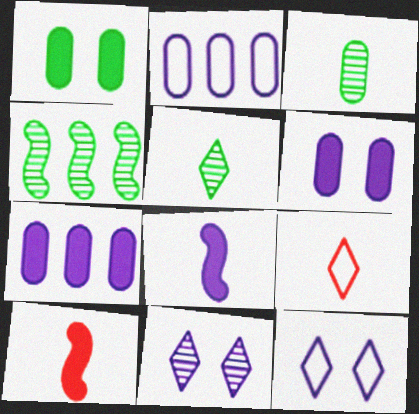[[2, 8, 11], 
[3, 8, 9], 
[4, 6, 9]]